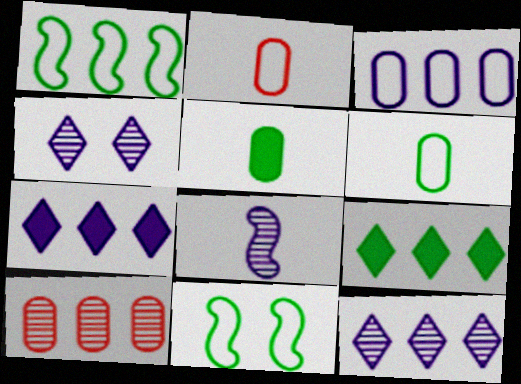[[1, 7, 10]]